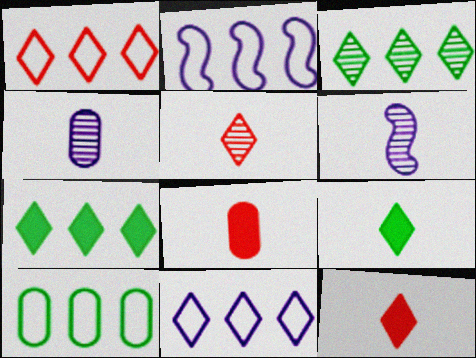[[1, 2, 10]]